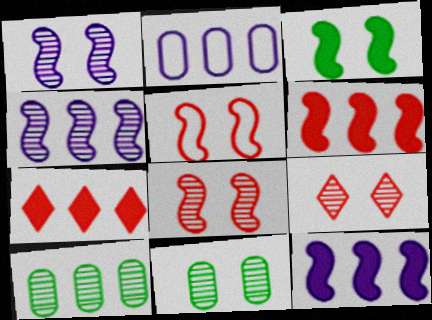[[1, 3, 5], 
[1, 9, 11]]